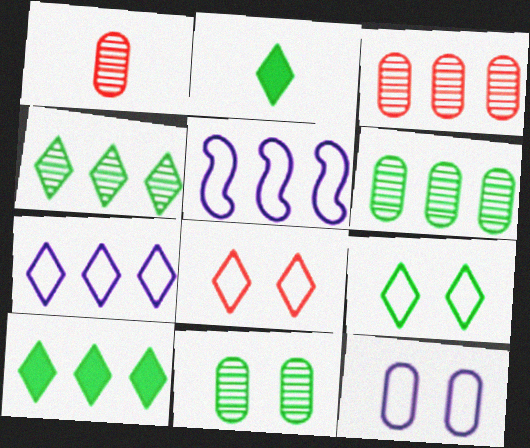[[2, 4, 9], 
[3, 5, 10]]